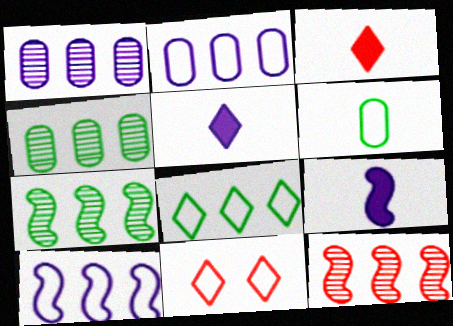[[4, 9, 11], 
[6, 10, 11]]